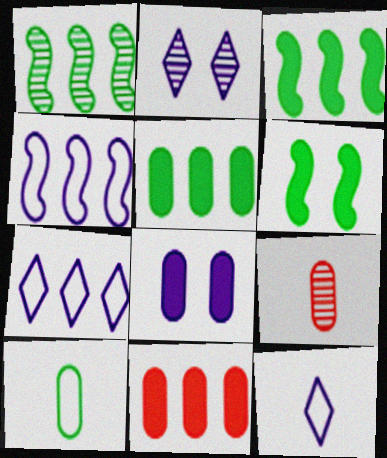[[1, 2, 9], 
[1, 7, 11], 
[6, 7, 9]]